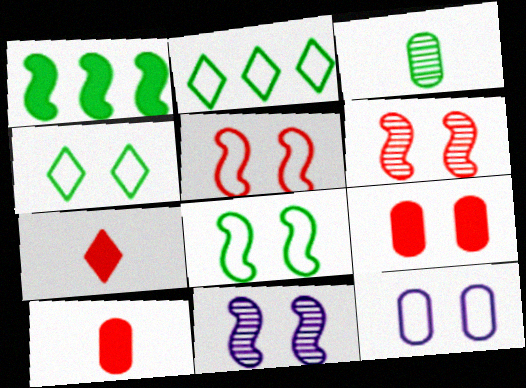[[1, 3, 4], 
[2, 10, 11], 
[4, 5, 12], 
[4, 9, 11]]